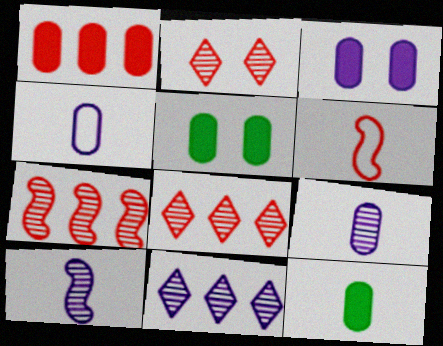[[1, 2, 6], 
[1, 3, 12], 
[5, 6, 11]]